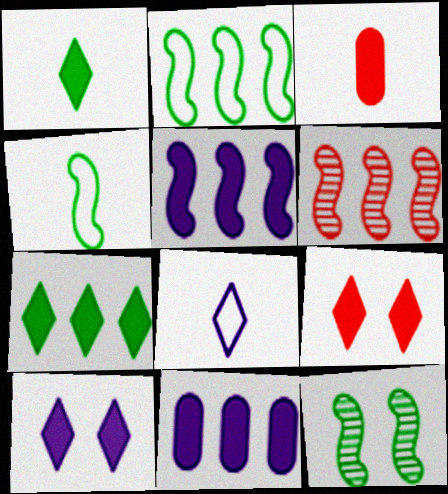[[2, 5, 6]]